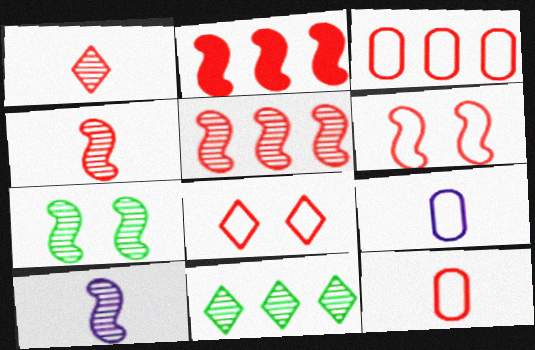[[2, 4, 6], 
[5, 7, 10]]